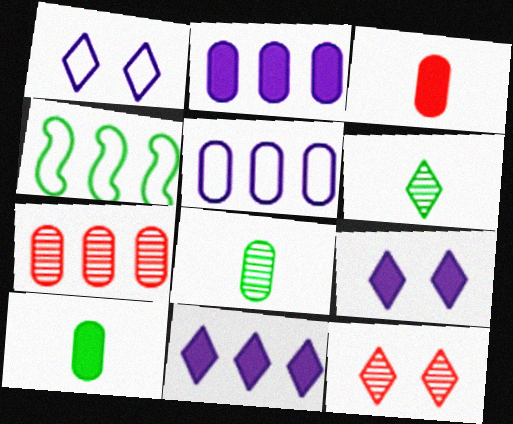[[4, 7, 11]]